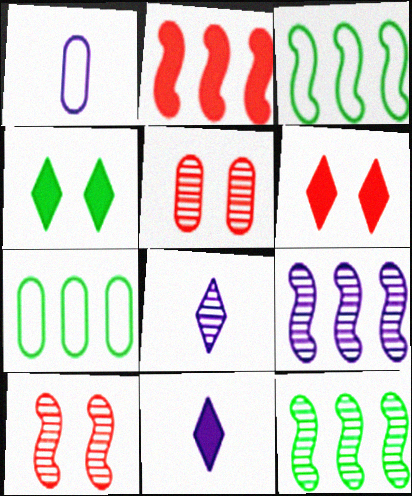[[1, 6, 12], 
[2, 3, 9], 
[3, 5, 11], 
[5, 8, 12], 
[7, 10, 11]]